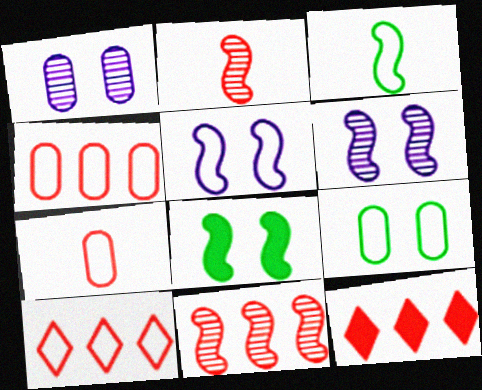[[1, 3, 12], 
[4, 11, 12]]